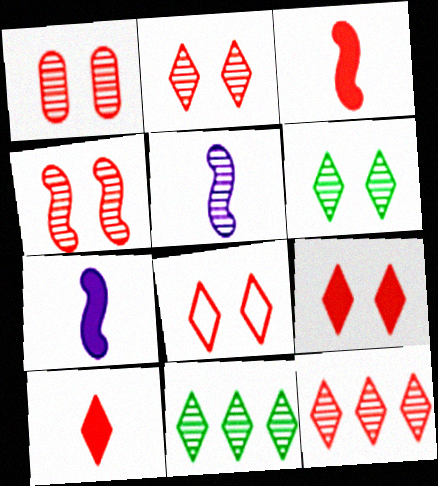[[1, 2, 4], 
[1, 5, 11], 
[2, 8, 9], 
[8, 10, 12]]